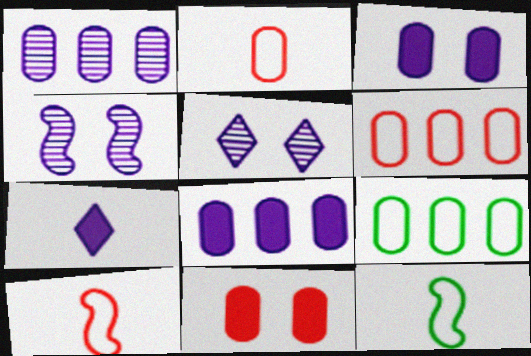[]